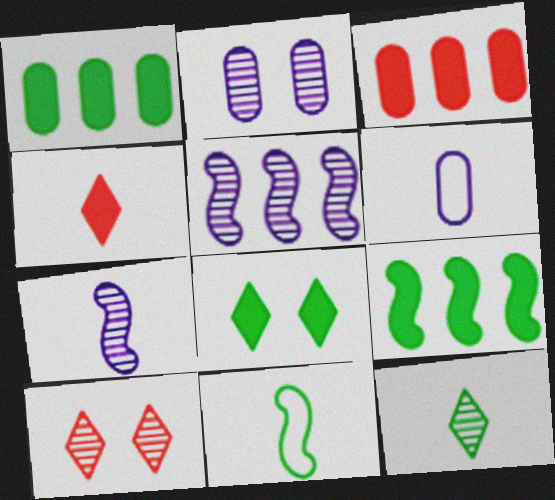[[6, 9, 10]]